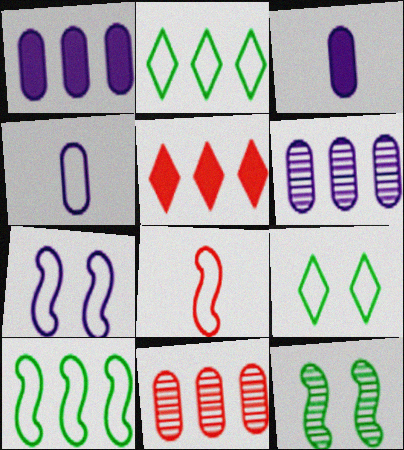[[4, 5, 12], 
[5, 6, 10], 
[7, 8, 10]]